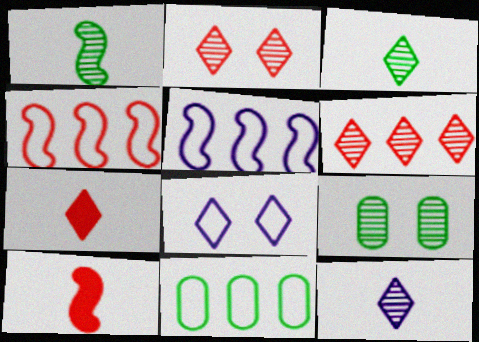[[5, 7, 9]]